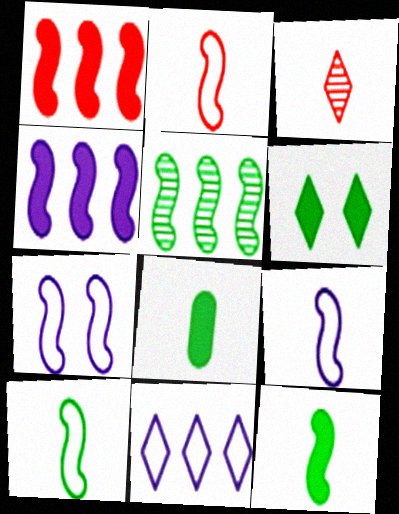[[2, 9, 10], 
[3, 6, 11], 
[3, 8, 9]]